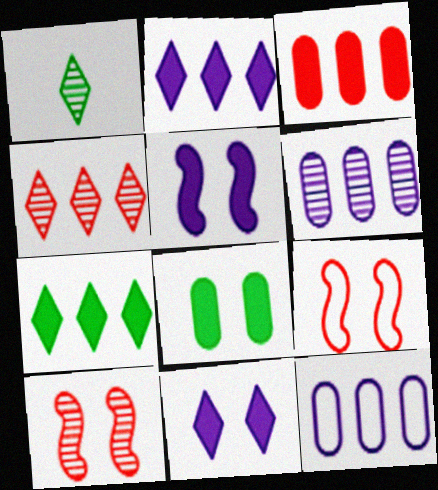[[1, 6, 10]]